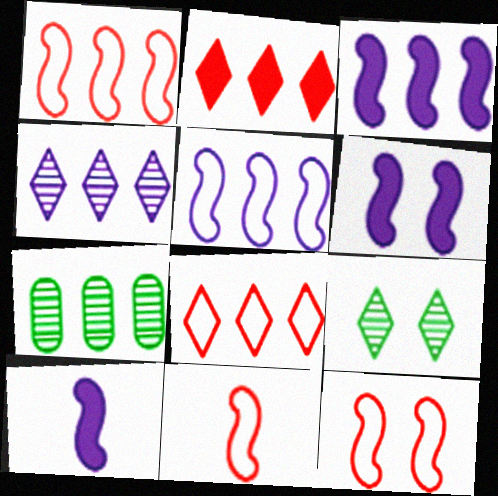[[1, 11, 12], 
[2, 5, 7], 
[3, 6, 10], 
[3, 7, 8]]